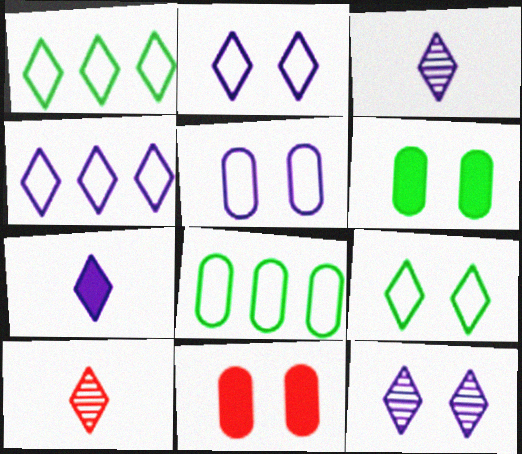[[4, 7, 12]]